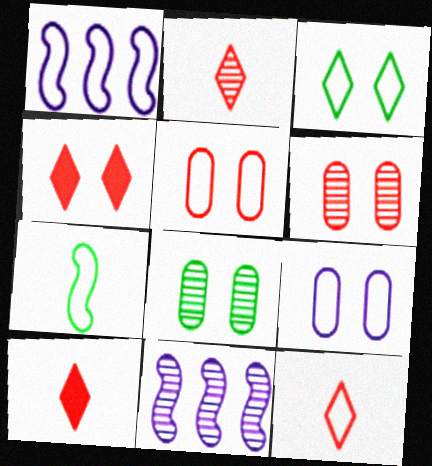[[1, 8, 10], 
[2, 8, 11], 
[2, 10, 12]]